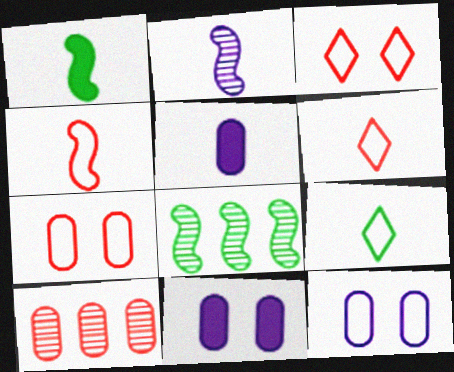[[1, 2, 4], 
[3, 5, 8], 
[6, 8, 11]]